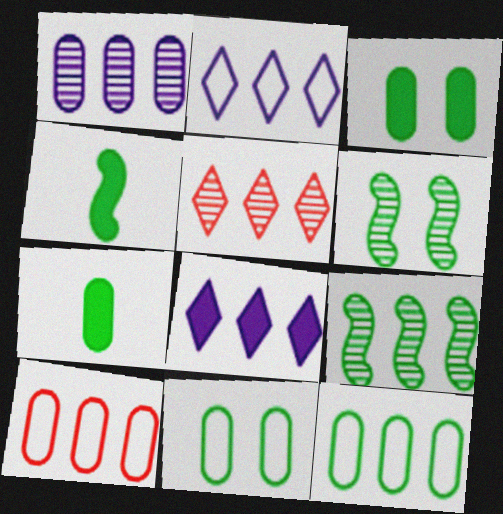[[1, 5, 9], 
[8, 9, 10]]